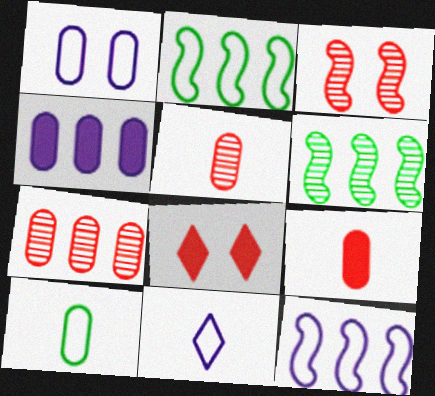[[1, 11, 12]]